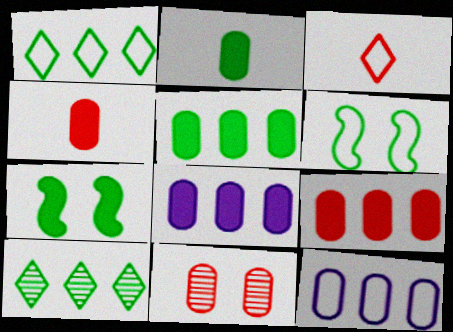[[2, 6, 10], 
[2, 11, 12], 
[3, 6, 12], 
[5, 8, 9]]